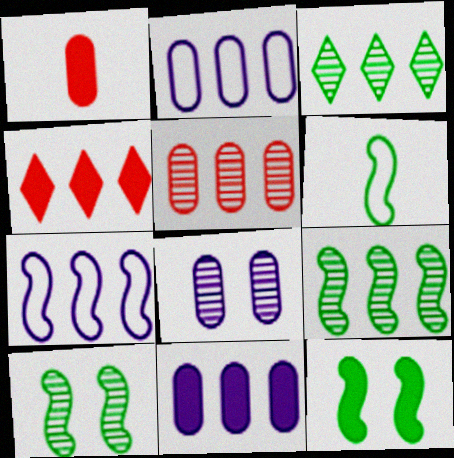[[2, 4, 9], 
[4, 6, 8], 
[6, 9, 12]]